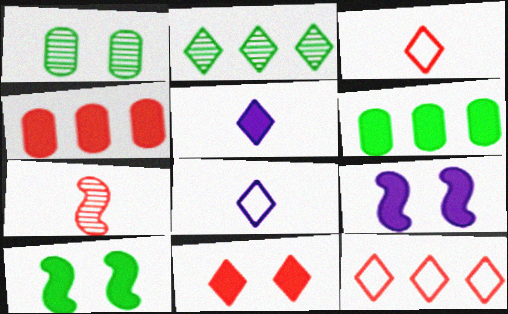[[2, 8, 11], 
[4, 5, 10]]